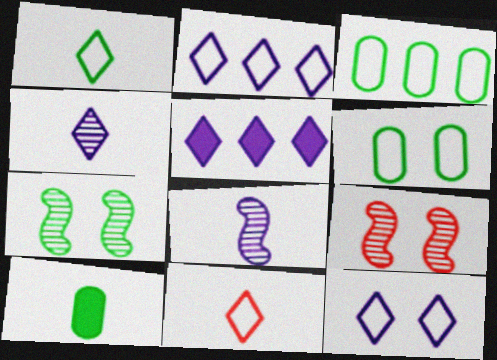[[2, 9, 10], 
[4, 5, 12], 
[8, 10, 11]]